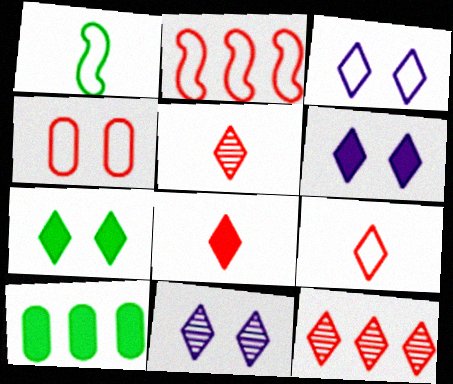[[2, 4, 9], 
[3, 6, 11], 
[5, 8, 9]]